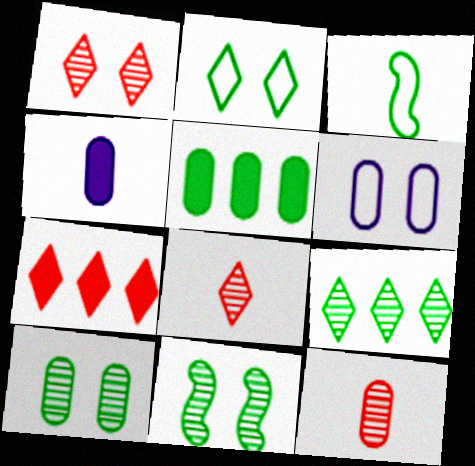[[3, 4, 8], 
[5, 6, 12]]